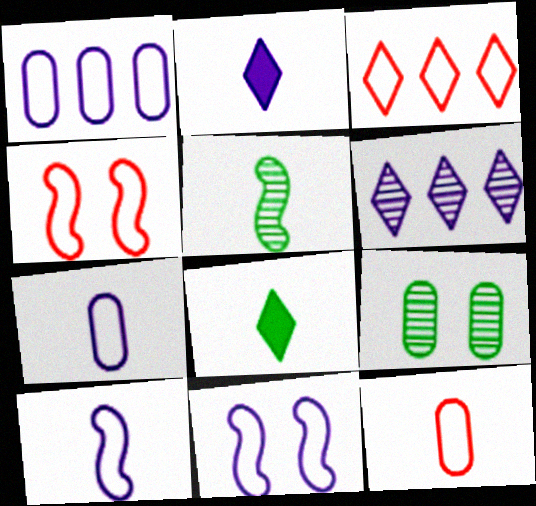[[2, 5, 12], 
[3, 4, 12]]